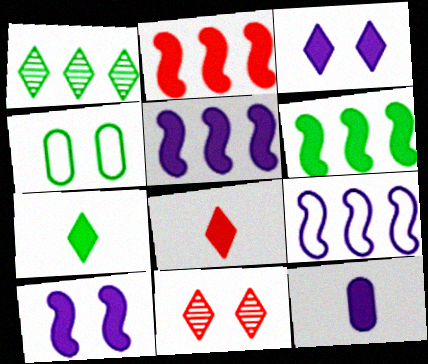[[2, 5, 6], 
[3, 5, 12], 
[4, 10, 11]]